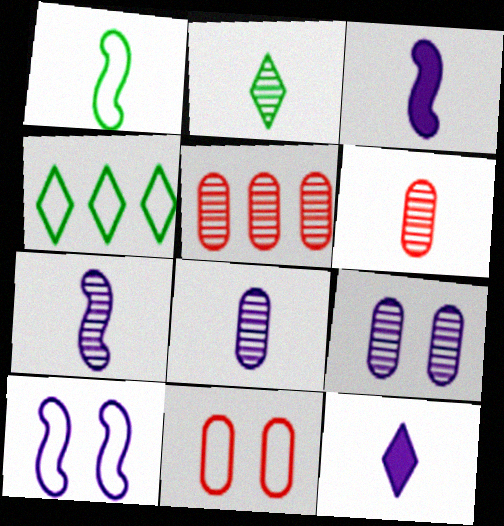[[1, 6, 12], 
[2, 6, 7]]